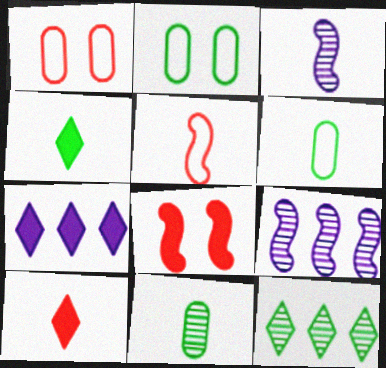[[1, 4, 9], 
[2, 9, 10], 
[3, 6, 10]]